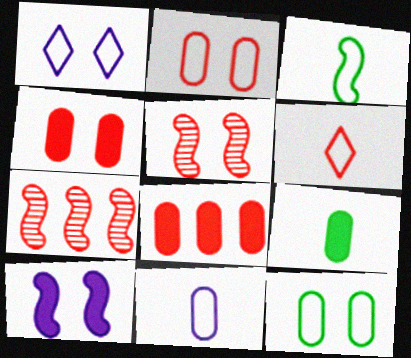[[1, 7, 9], 
[3, 6, 11], 
[3, 7, 10], 
[4, 6, 7], 
[5, 6, 8]]